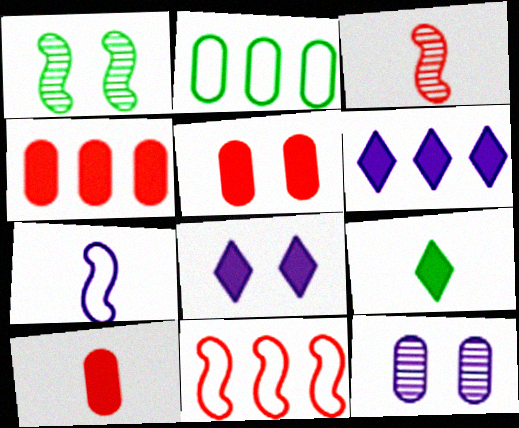[[1, 2, 9], 
[2, 3, 8], 
[2, 10, 12], 
[4, 5, 10], 
[6, 7, 12], 
[9, 11, 12]]